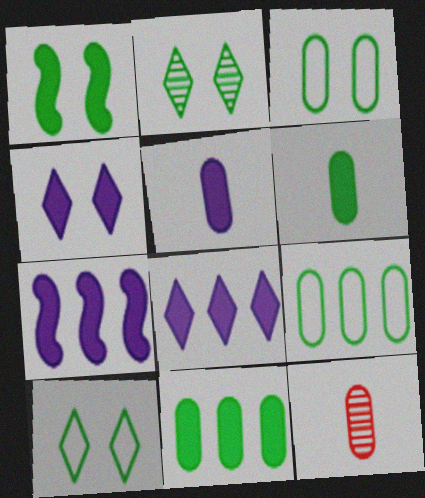[[1, 2, 3], 
[4, 5, 7], 
[7, 10, 12]]